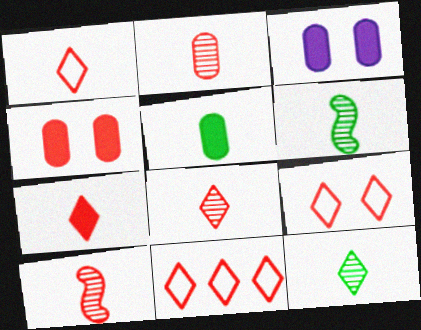[[1, 7, 8], 
[1, 9, 11], 
[2, 8, 10], 
[3, 6, 11], 
[4, 10, 11]]